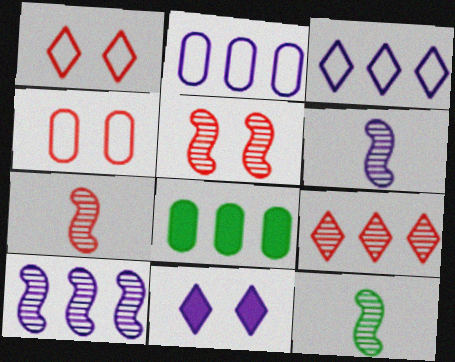[[1, 6, 8], 
[2, 6, 11], 
[5, 10, 12], 
[6, 7, 12]]